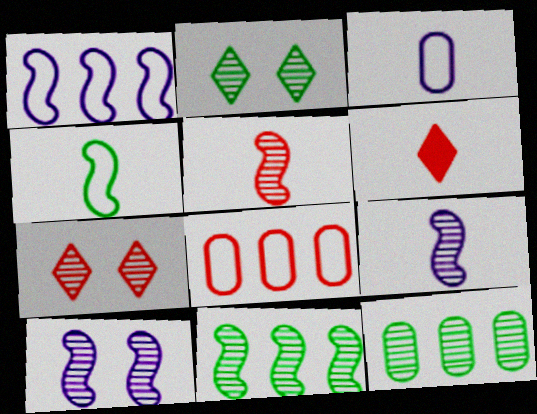[[5, 10, 11], 
[7, 9, 12]]